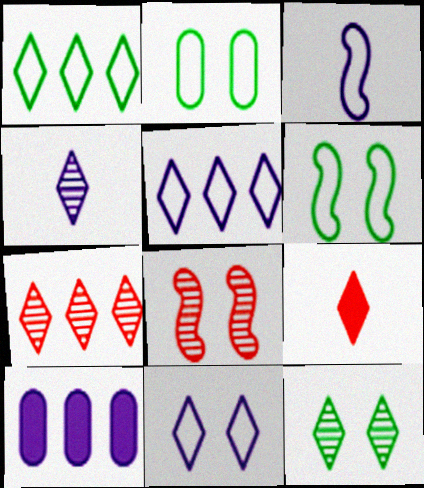[[4, 7, 12], 
[5, 9, 12]]